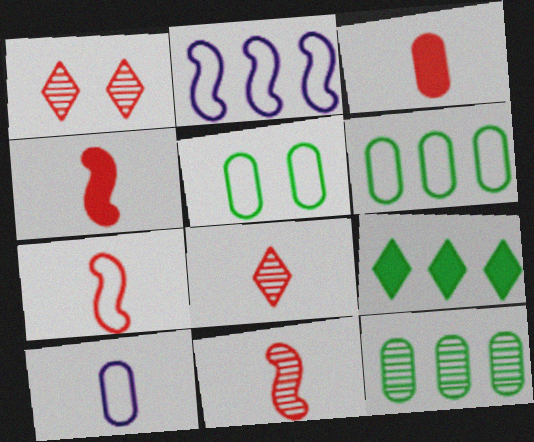[[3, 7, 8], 
[4, 7, 11]]